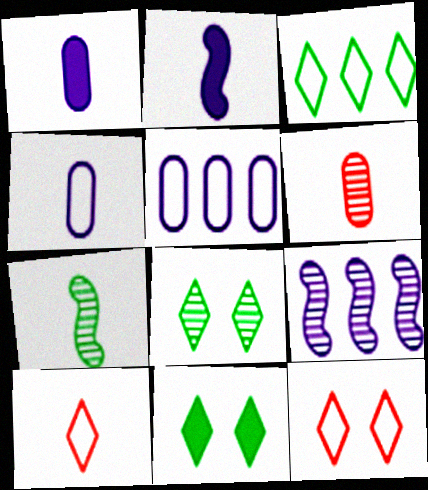[[1, 7, 10], 
[6, 8, 9]]